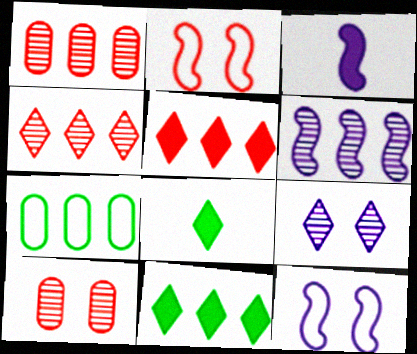[[1, 8, 12], 
[3, 6, 12], 
[5, 6, 7]]